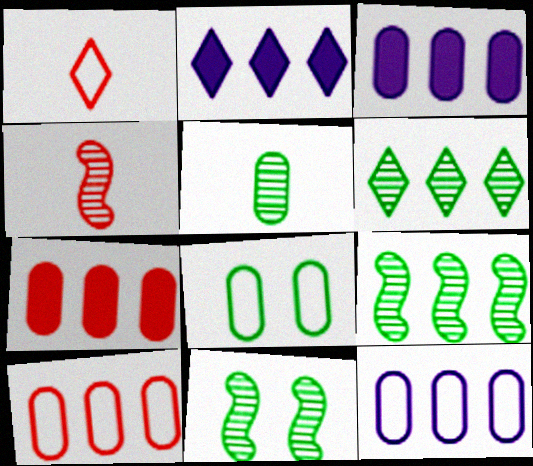[[1, 3, 11], 
[2, 4, 8], 
[2, 9, 10], 
[5, 6, 11]]